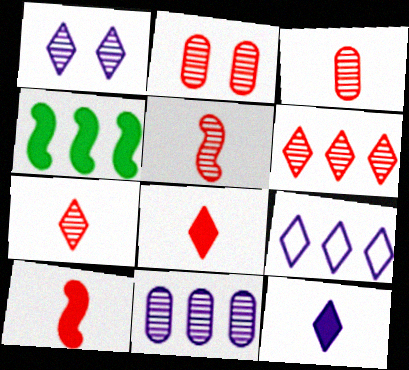[[1, 9, 12], 
[2, 5, 6], 
[3, 5, 7]]